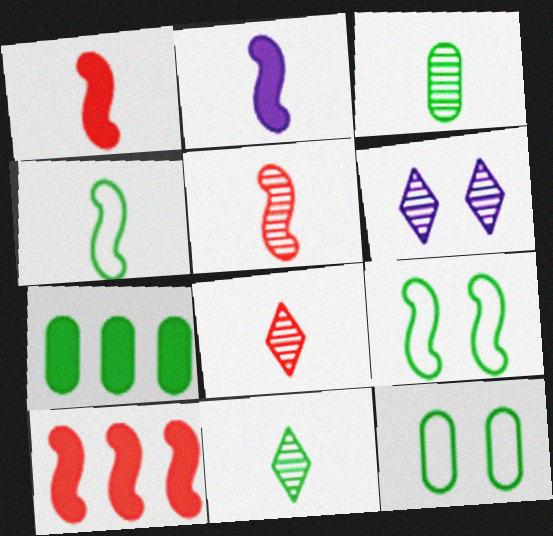[[2, 4, 5], 
[3, 7, 12], 
[7, 9, 11]]